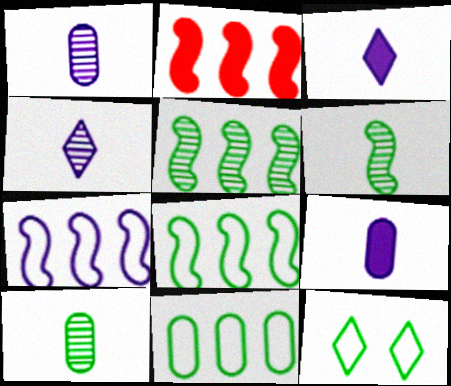[[1, 2, 12], 
[2, 5, 7]]